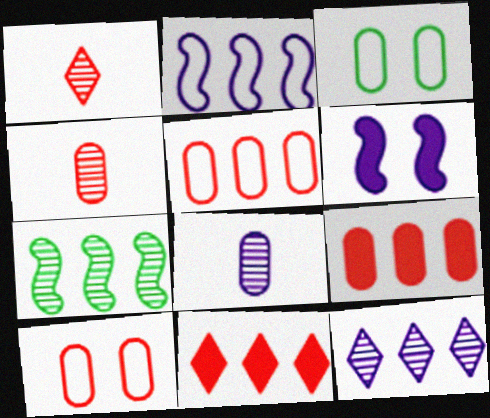[[3, 8, 9], 
[4, 9, 10]]